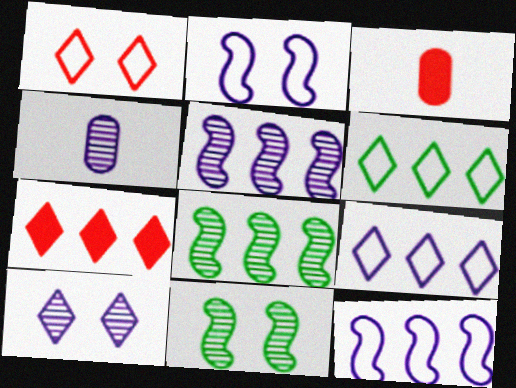[[3, 9, 11], 
[4, 5, 10]]